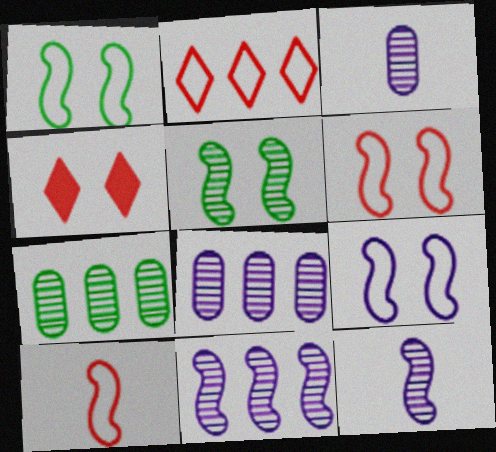[[1, 6, 9]]